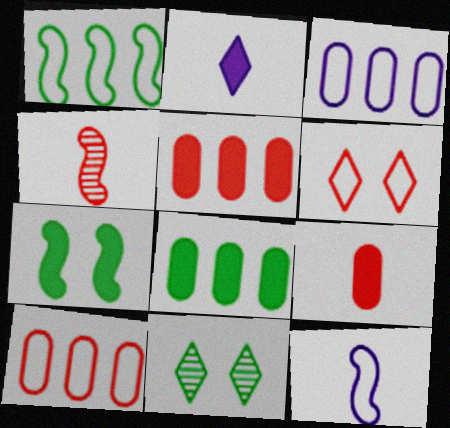[[2, 5, 7], 
[4, 5, 6], 
[5, 11, 12]]